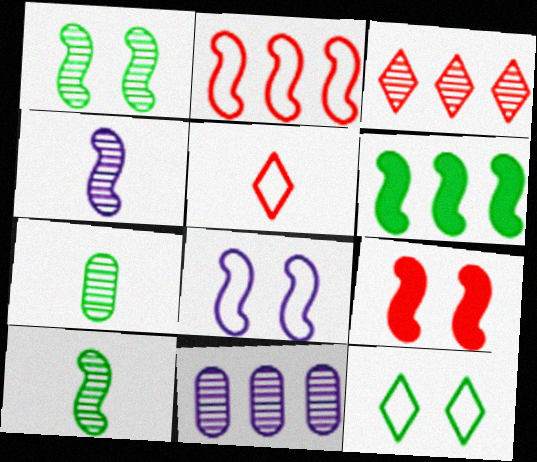[[1, 8, 9], 
[6, 7, 12]]